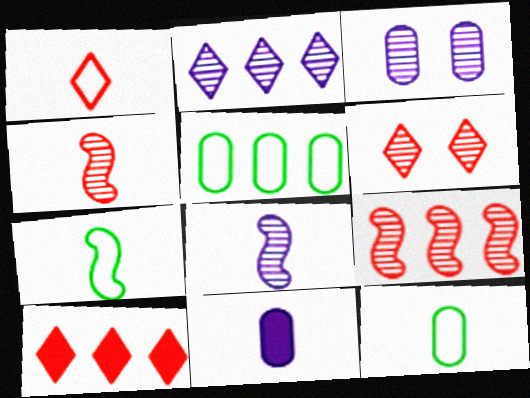[[1, 6, 10], 
[2, 3, 8], 
[3, 7, 10]]